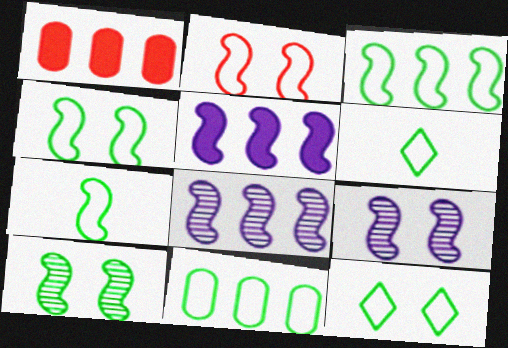[[1, 6, 9], 
[3, 4, 7], 
[4, 6, 11], 
[7, 11, 12]]